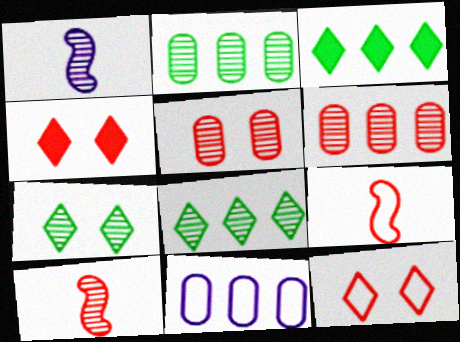[[1, 5, 8], 
[1, 6, 7], 
[4, 6, 9]]